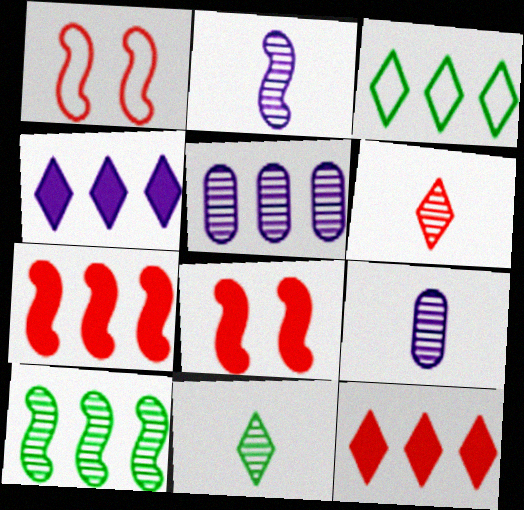[[3, 5, 7], 
[3, 8, 9]]